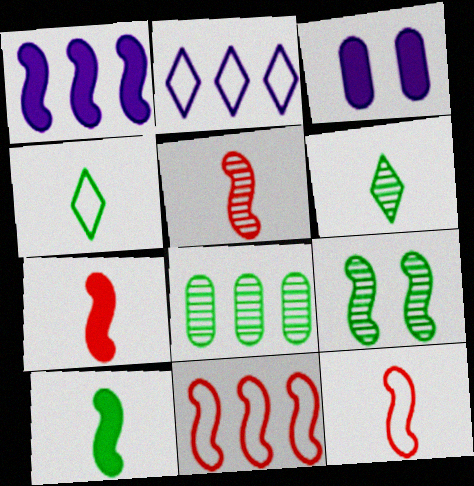[[1, 9, 12], 
[3, 6, 11], 
[5, 7, 12], 
[6, 8, 9]]